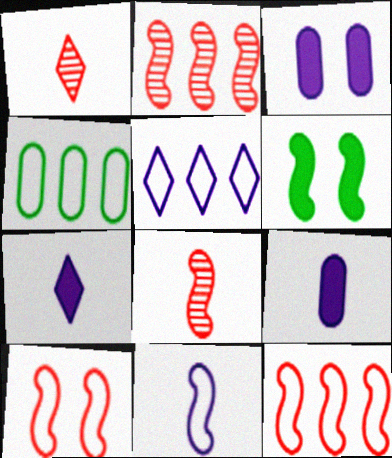[[2, 6, 11], 
[4, 5, 12]]